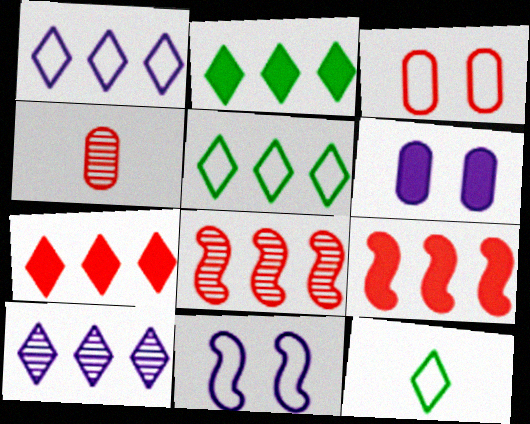[[2, 4, 11], 
[5, 7, 10], 
[6, 8, 12]]